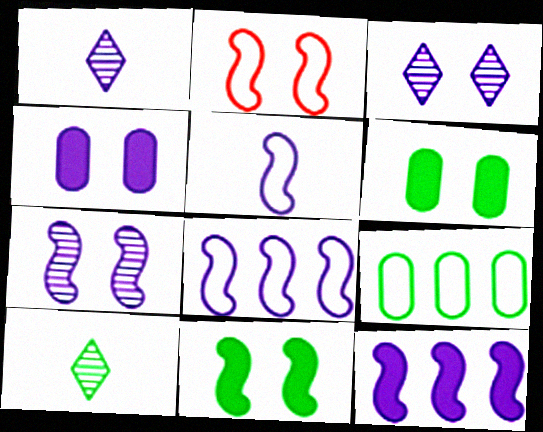[[1, 4, 8], 
[2, 3, 6], 
[2, 7, 11], 
[5, 7, 12], 
[9, 10, 11]]